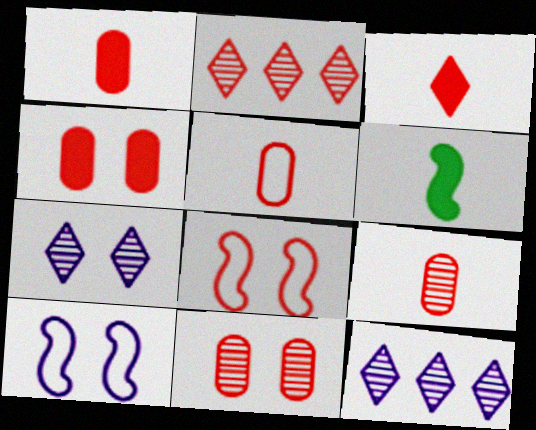[[1, 2, 8], 
[1, 5, 9]]